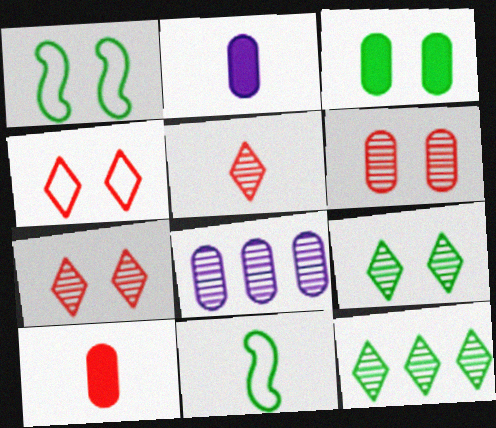[[1, 3, 9], 
[2, 5, 11], 
[3, 11, 12]]